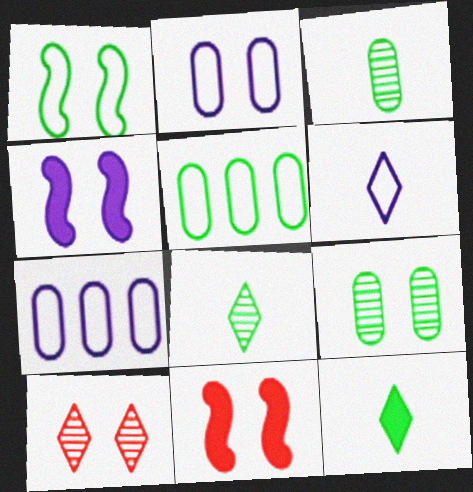[[7, 8, 11]]